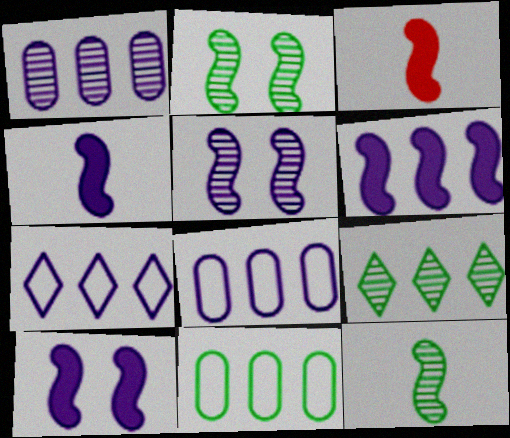[[1, 6, 7], 
[4, 6, 10]]